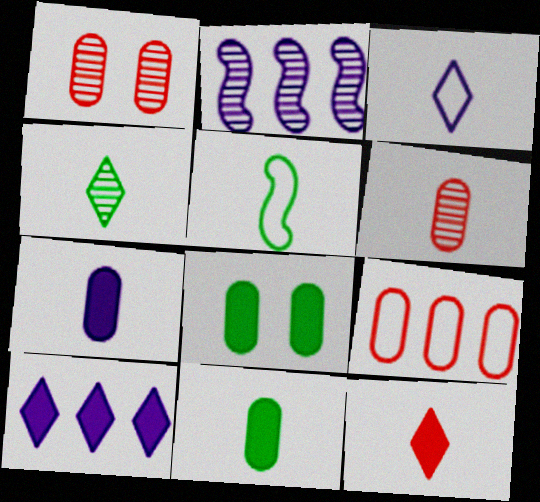[[1, 2, 4], 
[1, 5, 10], 
[3, 4, 12], 
[4, 5, 11]]